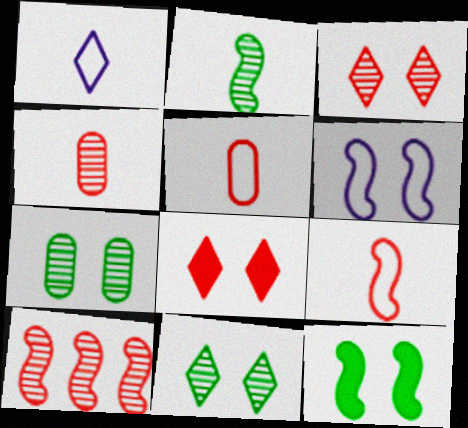[[3, 4, 10], 
[5, 8, 10], 
[6, 7, 8]]